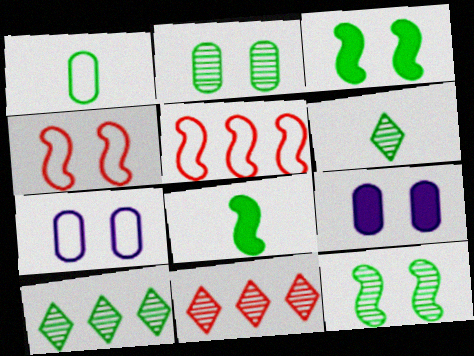[[1, 3, 10], 
[1, 6, 8], 
[5, 6, 9], 
[7, 8, 11]]